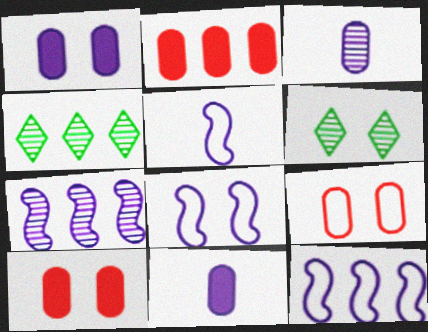[[2, 4, 12], 
[2, 5, 6], 
[4, 5, 10], 
[5, 8, 12], 
[6, 8, 10]]